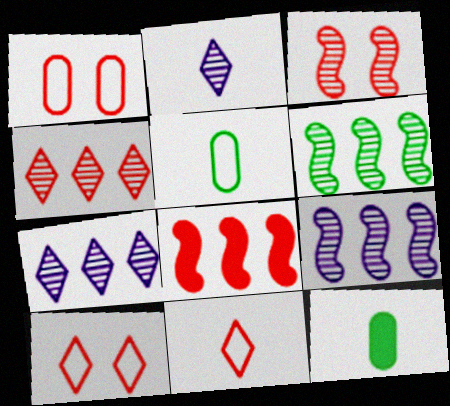[[9, 10, 12]]